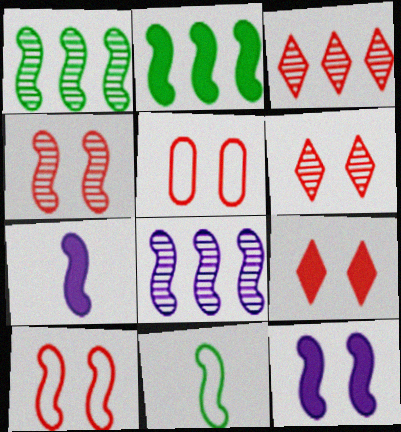[[1, 7, 10], 
[4, 5, 9]]